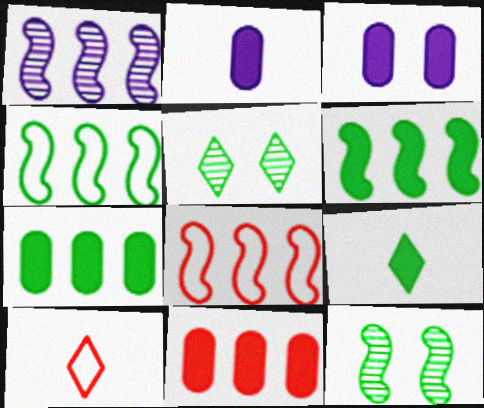[[1, 6, 8], 
[2, 5, 8]]